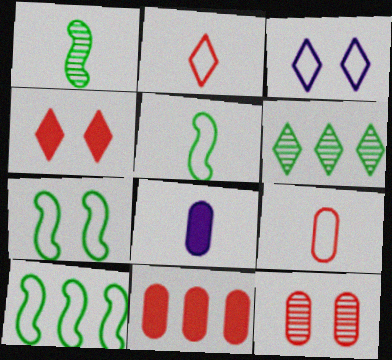[[1, 2, 8], 
[1, 3, 11], 
[3, 9, 10], 
[5, 7, 10], 
[9, 11, 12]]